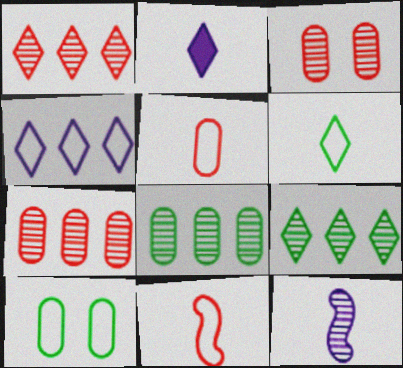[[3, 9, 12], 
[4, 10, 11]]